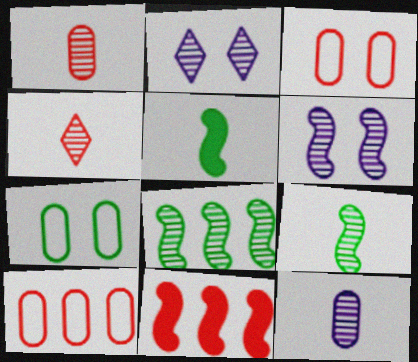[[1, 2, 8], 
[2, 5, 10], 
[3, 4, 11], 
[4, 9, 12]]